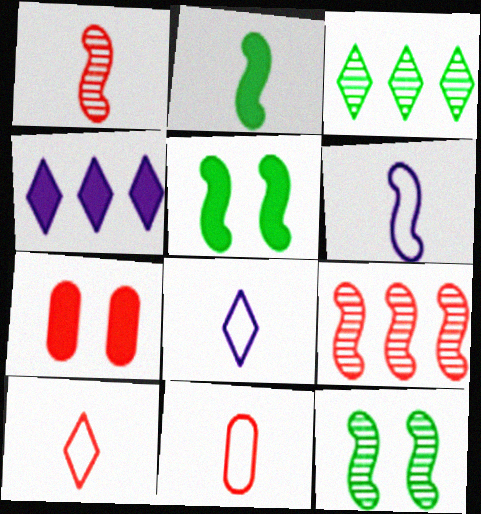[[1, 2, 6], 
[2, 4, 7], 
[3, 6, 7], 
[4, 11, 12], 
[5, 6, 9], 
[7, 9, 10]]